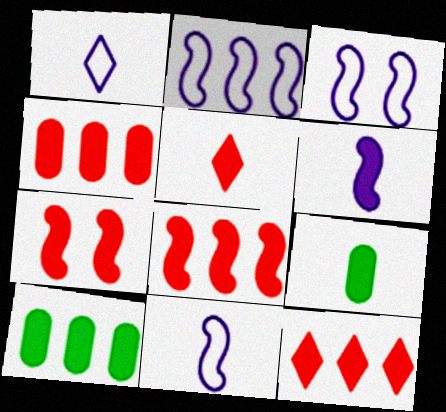[[2, 3, 11], 
[4, 5, 7], 
[4, 8, 12], 
[5, 6, 9]]